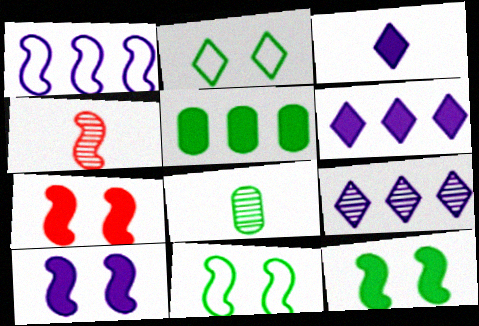[[1, 4, 12], 
[3, 5, 7], 
[7, 10, 12]]